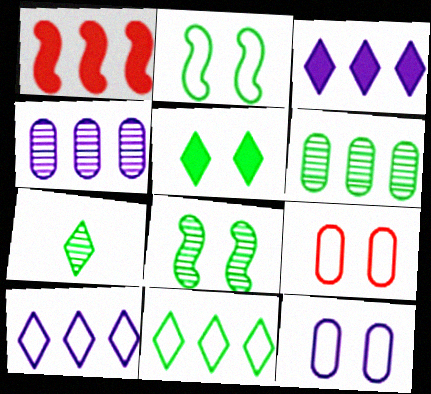[[1, 4, 11], 
[1, 6, 10], 
[1, 7, 12], 
[5, 7, 11], 
[6, 7, 8]]